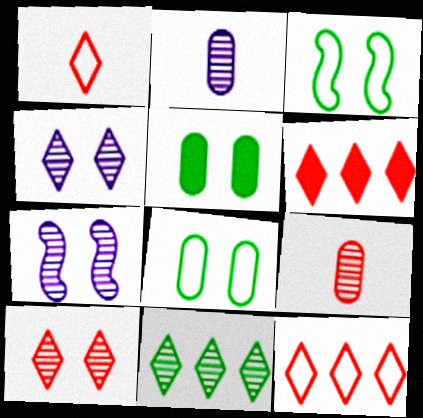[[1, 6, 10], 
[2, 3, 6], 
[7, 9, 11]]